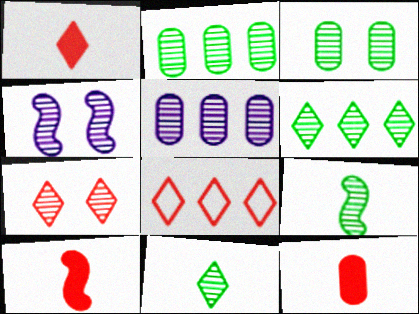[[1, 7, 8], 
[1, 10, 12], 
[3, 4, 7], 
[3, 6, 9], 
[5, 7, 9]]